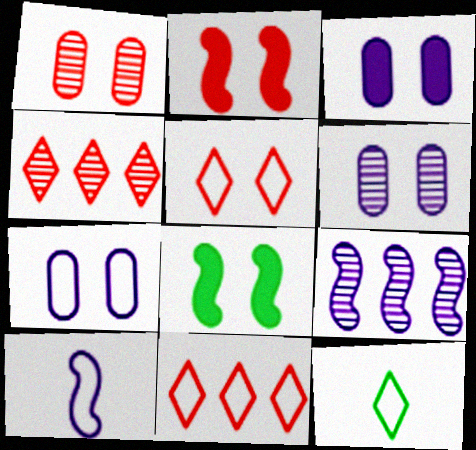[[1, 2, 5], 
[3, 6, 7], 
[5, 6, 8]]